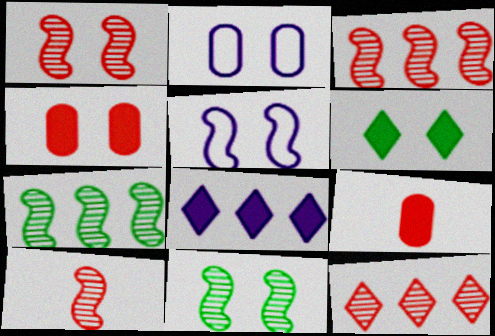[[1, 2, 6], 
[1, 3, 10]]